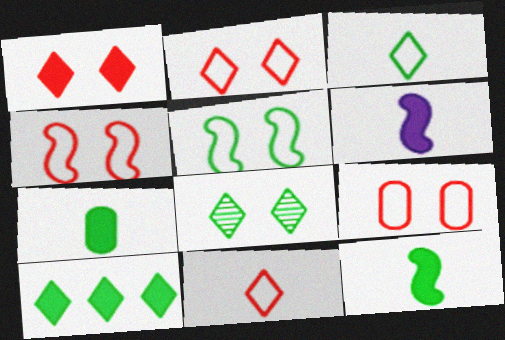[[2, 4, 9], 
[3, 8, 10]]